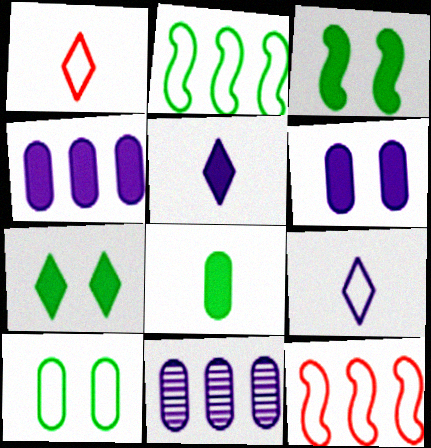[[1, 3, 11], 
[9, 10, 12]]